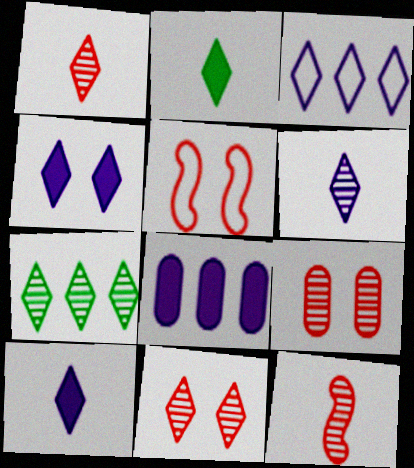[[2, 3, 11], 
[3, 4, 6], 
[6, 7, 11]]